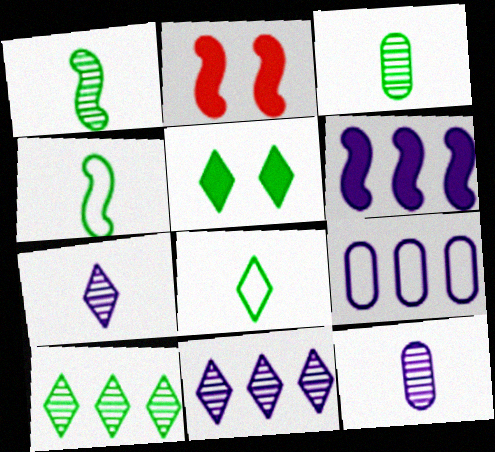[[5, 8, 10], 
[6, 9, 11]]